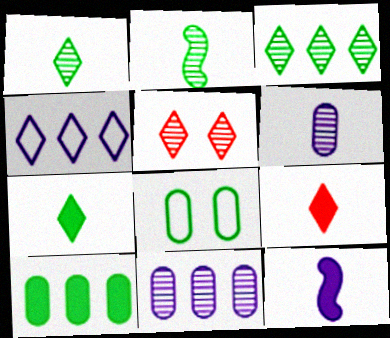[[2, 5, 11], 
[4, 5, 7]]